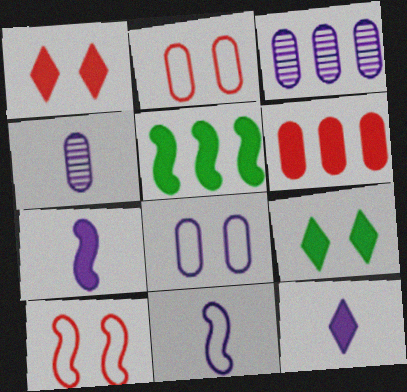[[4, 11, 12], 
[6, 7, 9]]